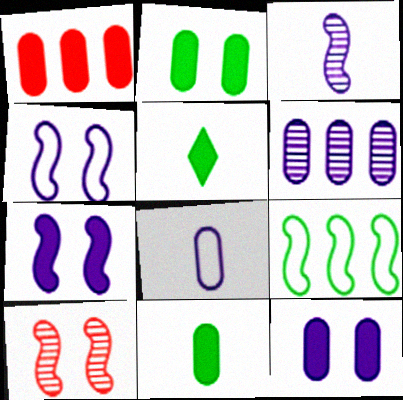[[1, 5, 7], 
[1, 11, 12], 
[6, 8, 12]]